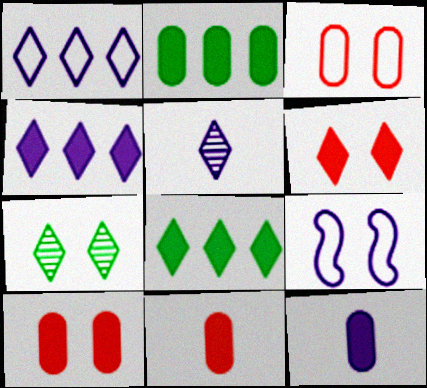[[2, 10, 12], 
[7, 9, 10]]